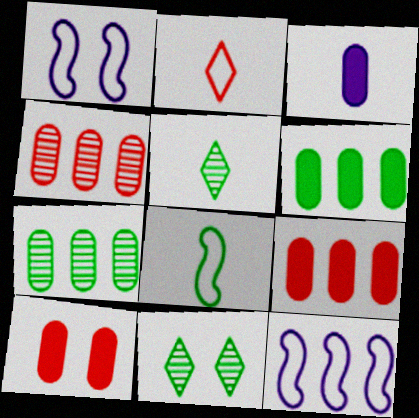[[1, 5, 9], 
[1, 10, 11], 
[3, 6, 10], 
[5, 10, 12], 
[6, 8, 11]]